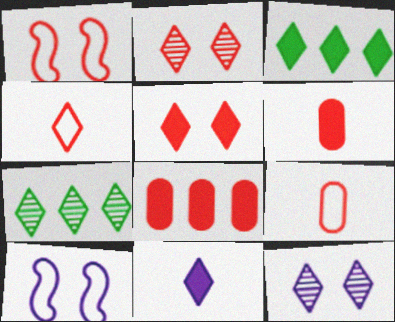[[3, 4, 12], 
[3, 5, 11], 
[6, 7, 10]]